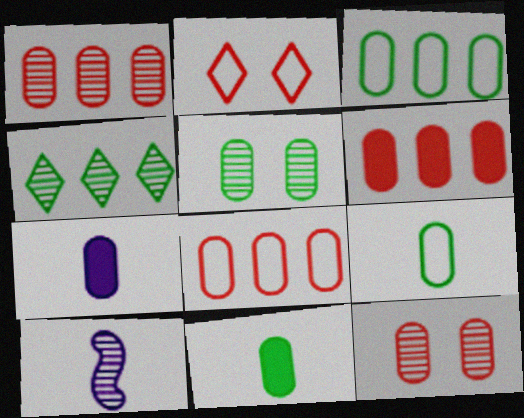[[1, 6, 8], 
[3, 5, 11], 
[3, 7, 12], 
[4, 10, 12], 
[5, 7, 8]]